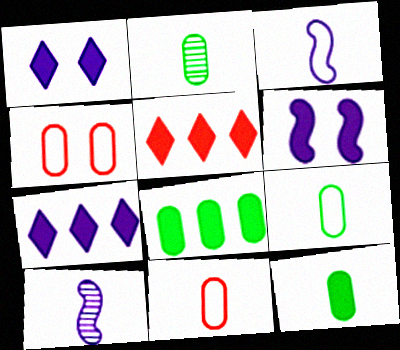[[2, 9, 12], 
[5, 6, 12]]